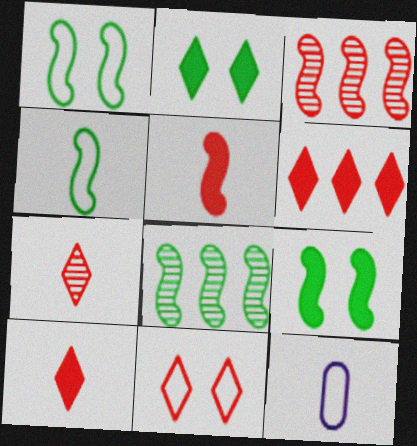[[2, 3, 12], 
[4, 8, 9], 
[6, 7, 11]]